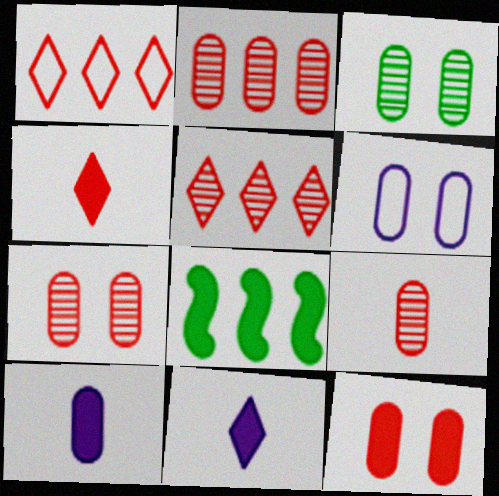[[2, 7, 9], 
[3, 6, 12], 
[8, 11, 12]]